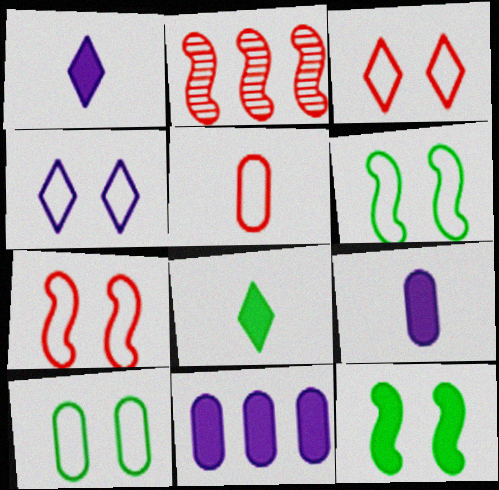[[1, 2, 10], 
[4, 7, 10]]